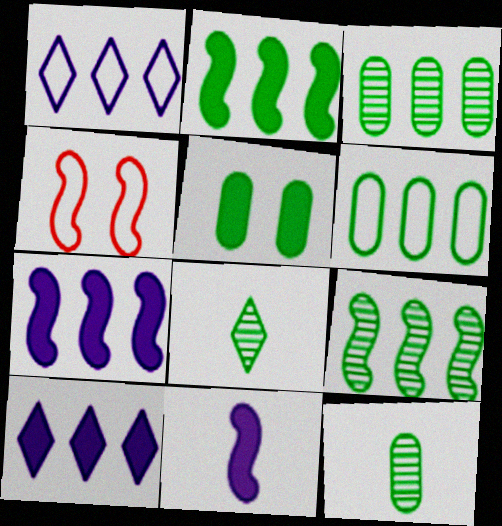[[4, 9, 11], 
[4, 10, 12], 
[5, 6, 12]]